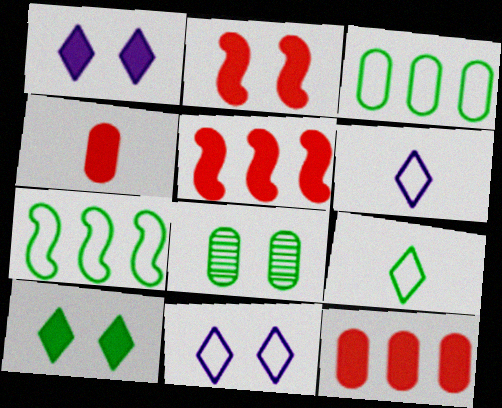[[2, 8, 11], 
[5, 6, 8]]